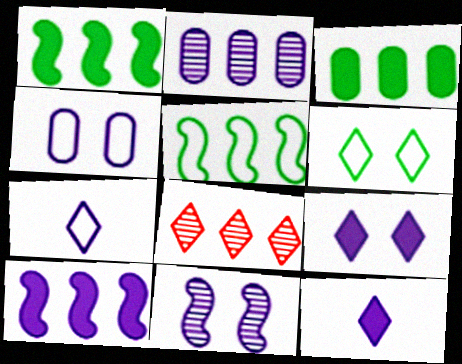[[4, 9, 11], 
[6, 8, 12]]